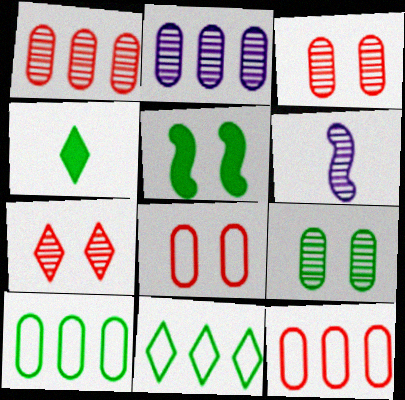[]